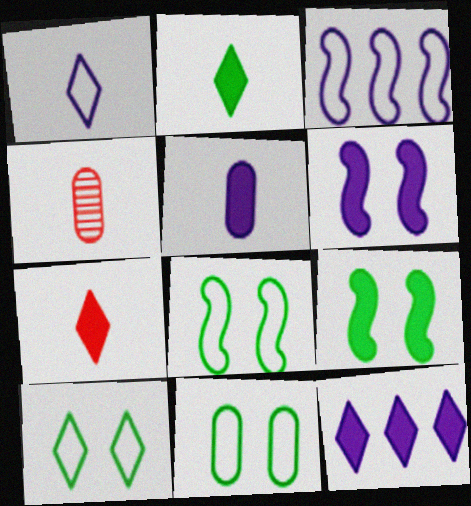[[4, 8, 12], 
[5, 6, 12], 
[8, 10, 11]]